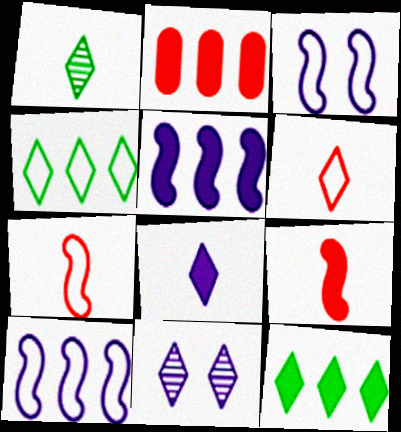[[1, 2, 3], 
[1, 6, 8], 
[2, 5, 12], 
[6, 11, 12]]